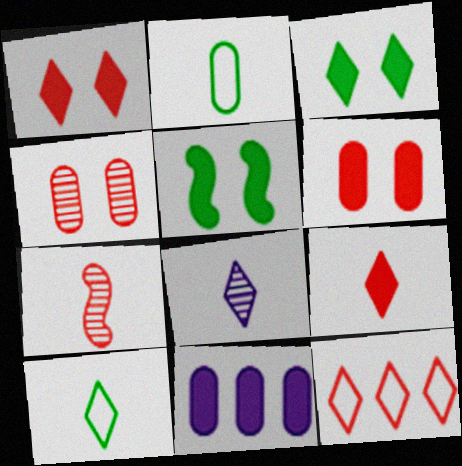[[2, 4, 11], 
[3, 8, 12], 
[5, 9, 11], 
[6, 7, 12], 
[8, 9, 10]]